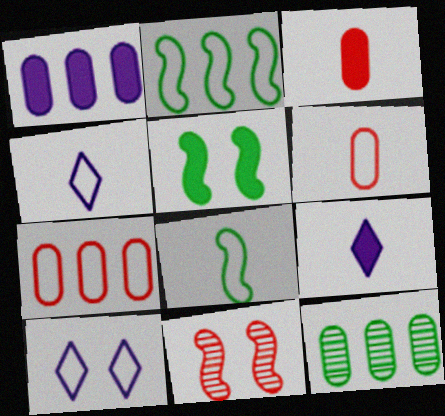[[1, 7, 12], 
[2, 6, 10], 
[4, 6, 8], 
[7, 8, 10]]